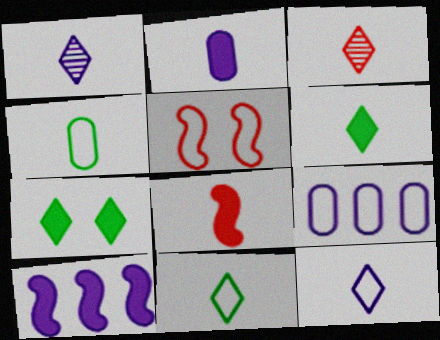[[1, 4, 8], 
[2, 6, 8], 
[3, 6, 12], 
[5, 9, 11]]